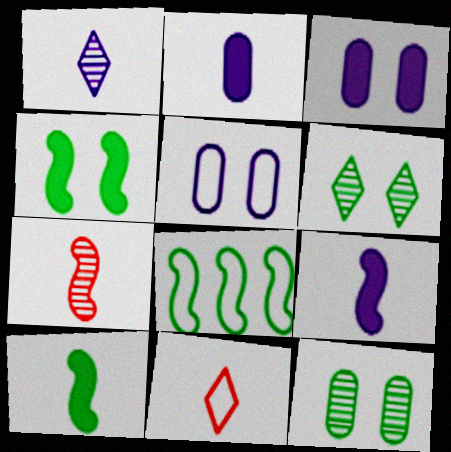[[5, 8, 11]]